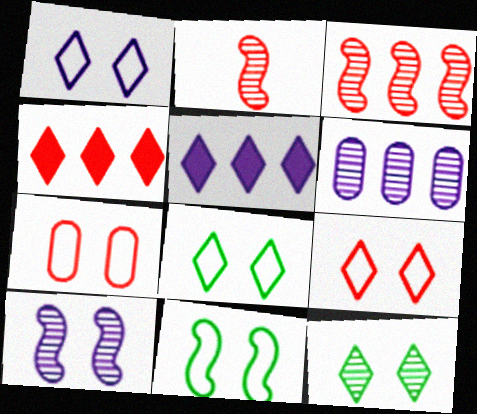[[1, 7, 11], 
[1, 8, 9], 
[2, 4, 7], 
[2, 6, 12]]